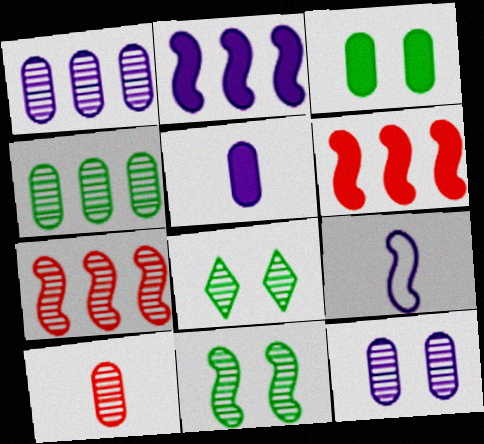[[4, 10, 12], 
[6, 9, 11]]